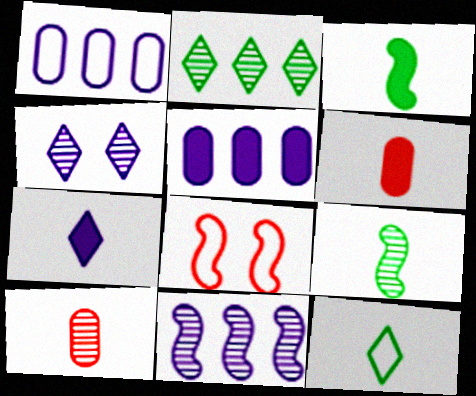[[1, 8, 12], 
[3, 6, 7], 
[3, 8, 11]]